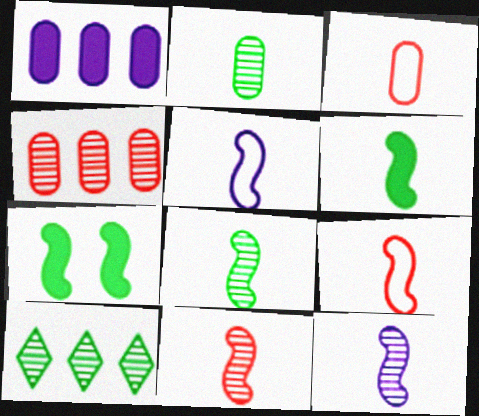[[5, 6, 11], 
[6, 9, 12], 
[8, 11, 12]]